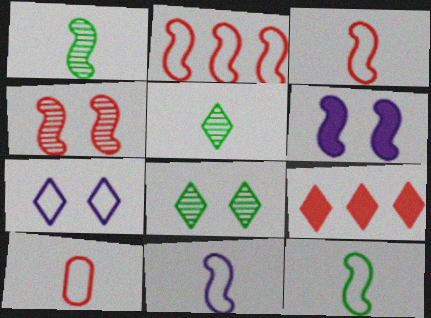[[1, 2, 6], 
[3, 11, 12], 
[4, 9, 10], 
[5, 7, 9]]